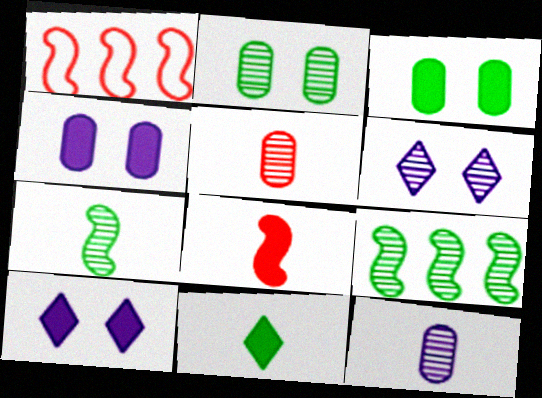[[5, 6, 9]]